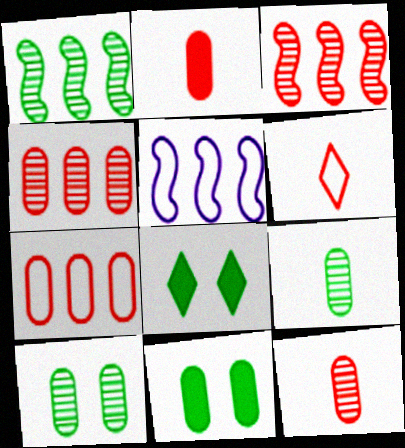[[5, 8, 12]]